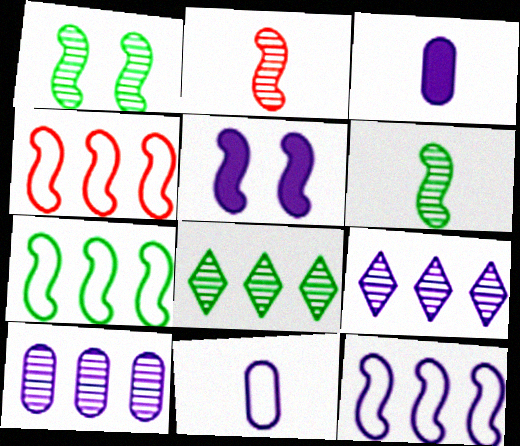[[2, 5, 7], 
[4, 5, 6], 
[4, 7, 12], 
[5, 9, 11]]